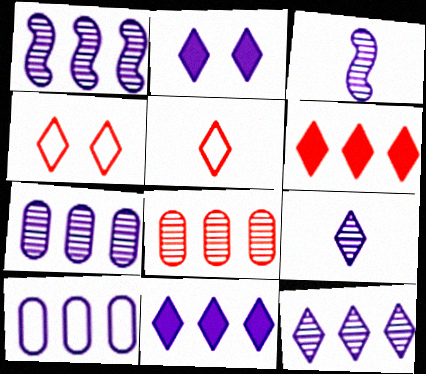[[1, 7, 12], 
[1, 10, 11], 
[2, 3, 10]]